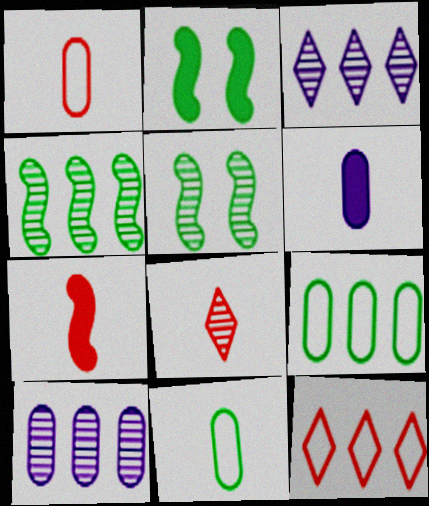[[1, 2, 3], 
[1, 7, 8], 
[5, 6, 12], 
[5, 8, 10]]